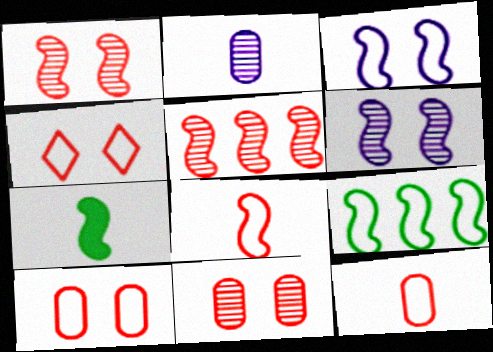[[3, 5, 7], 
[3, 8, 9]]